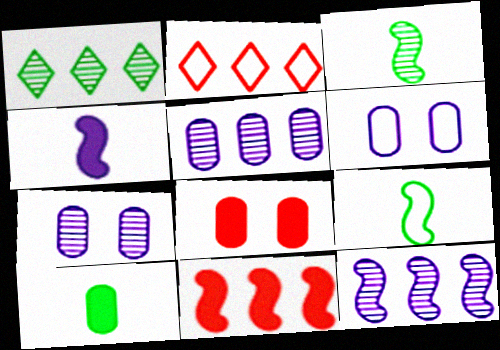[[2, 6, 9]]